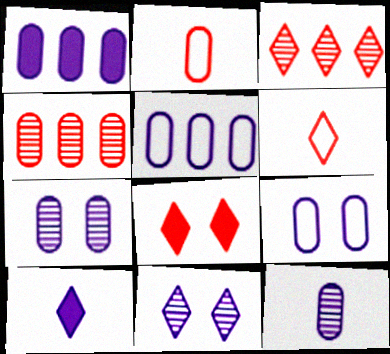[[1, 9, 12], 
[3, 6, 8]]